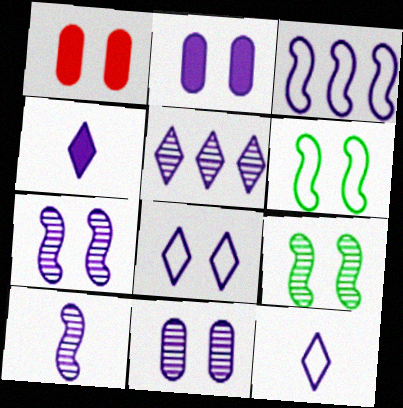[[1, 8, 9], 
[2, 7, 8], 
[3, 4, 11], 
[4, 5, 8], 
[5, 10, 11]]